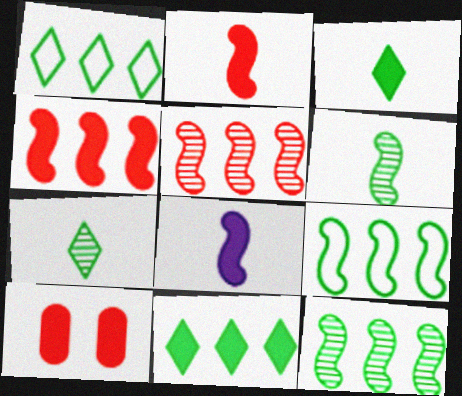[[8, 10, 11]]